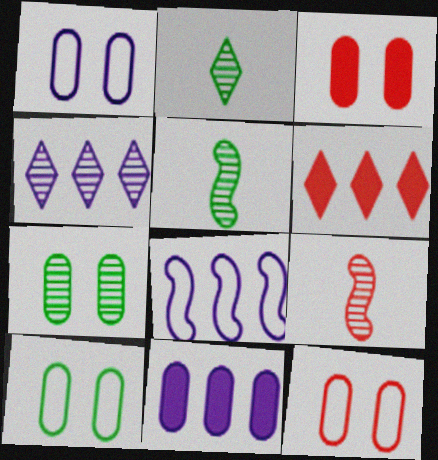[[1, 3, 7], 
[1, 5, 6], 
[1, 10, 12], 
[2, 3, 8], 
[4, 7, 9], 
[4, 8, 11], 
[6, 9, 12]]